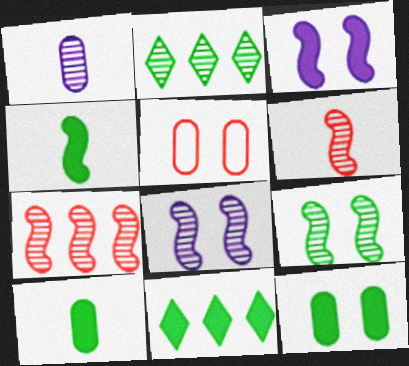[[4, 11, 12]]